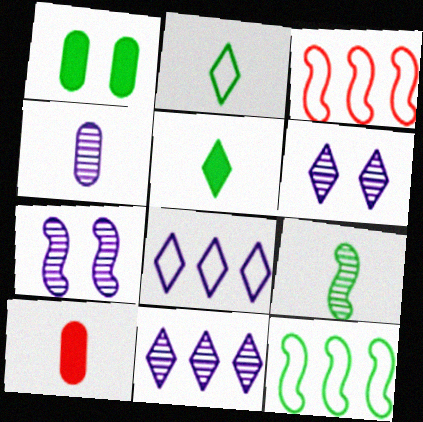[[4, 7, 11], 
[6, 10, 12]]